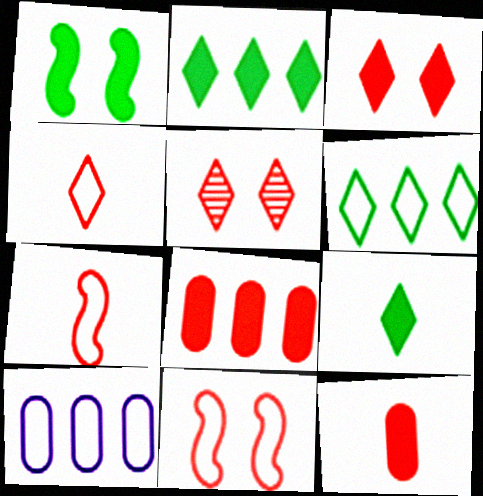[[5, 7, 8]]